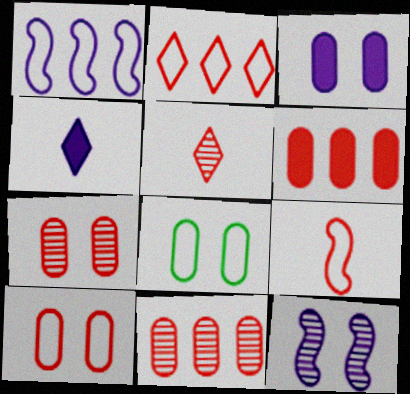[[2, 9, 10], 
[3, 7, 8]]